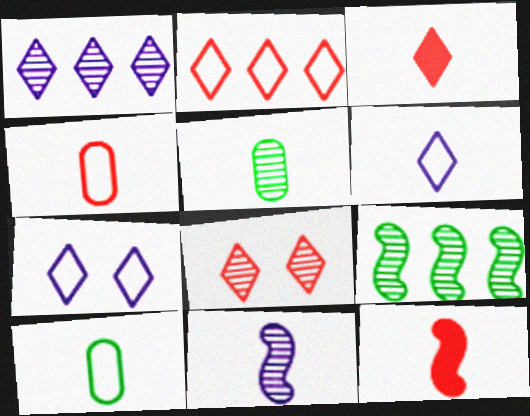[[2, 3, 8], 
[3, 10, 11], 
[5, 6, 12]]